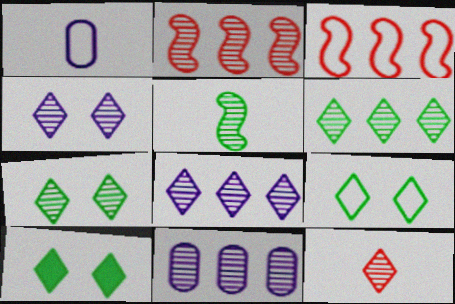[[1, 2, 10], 
[1, 3, 9], 
[2, 6, 11], 
[4, 6, 12], 
[7, 8, 12], 
[7, 9, 10]]